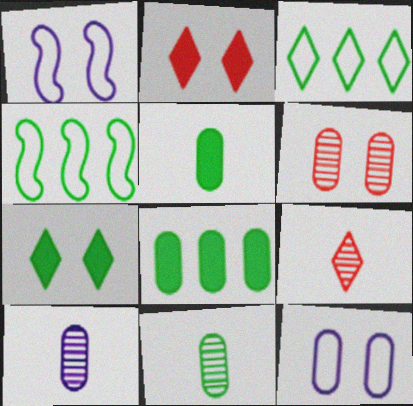[[1, 6, 7], 
[1, 8, 9], 
[2, 4, 10], 
[4, 7, 11]]